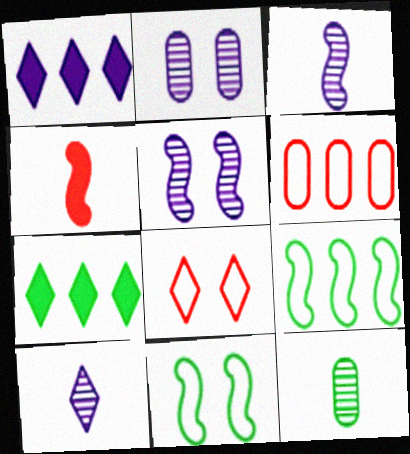[[4, 5, 9], 
[7, 8, 10], 
[7, 11, 12]]